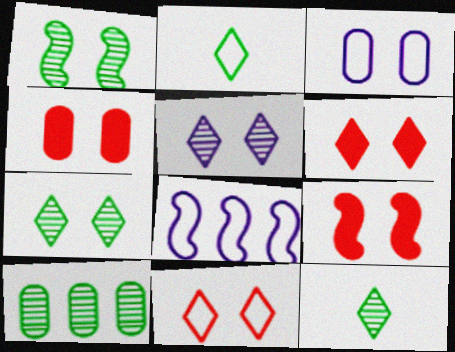[[1, 3, 6], 
[1, 10, 12], 
[3, 7, 9], 
[4, 6, 9], 
[4, 8, 12]]